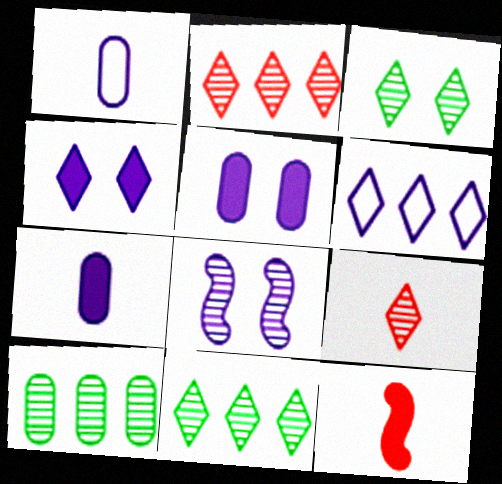[[6, 7, 8], 
[8, 9, 10]]